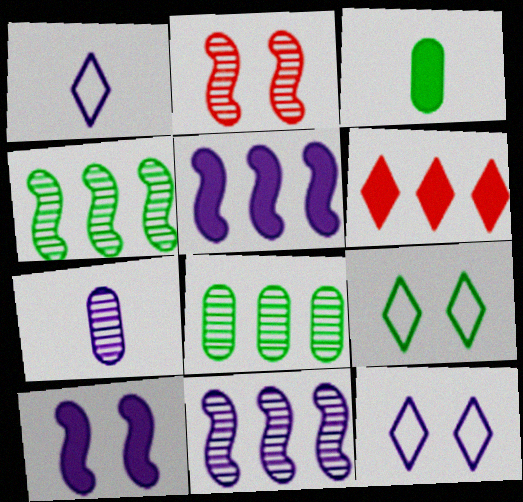[[3, 4, 9], 
[3, 6, 10], 
[5, 7, 12]]